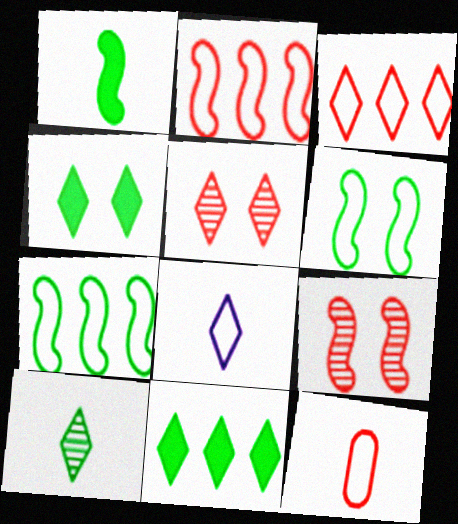[[5, 8, 11]]